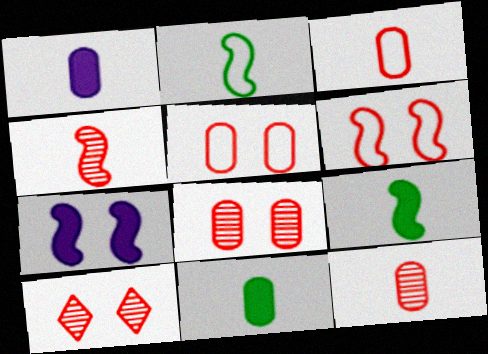[]